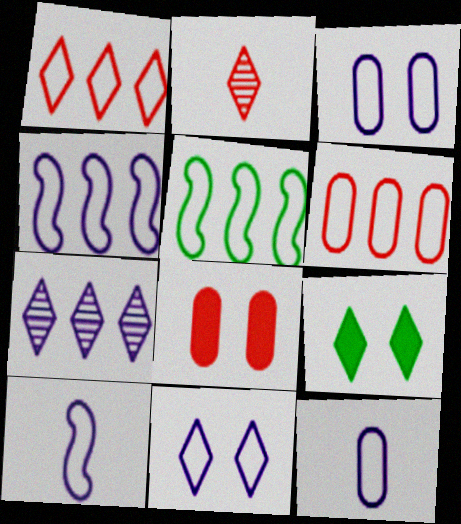[[4, 11, 12]]